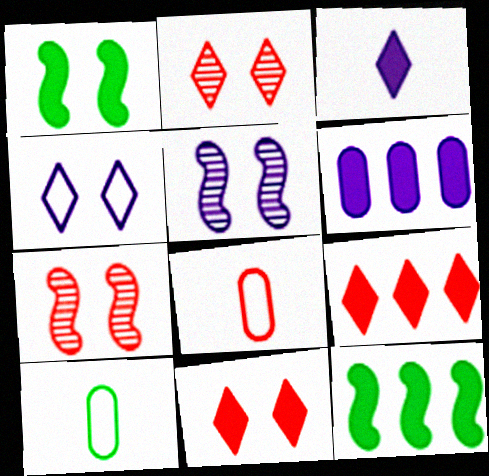[[5, 9, 10], 
[6, 9, 12], 
[7, 8, 9]]